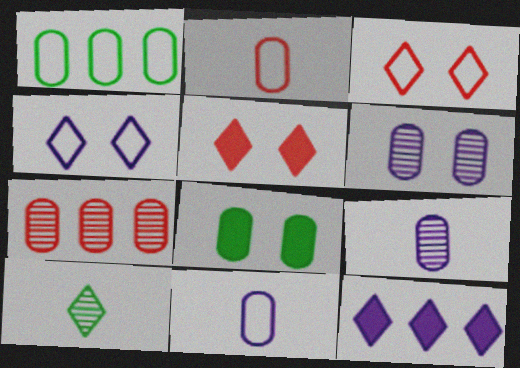[[3, 10, 12], 
[7, 8, 11]]